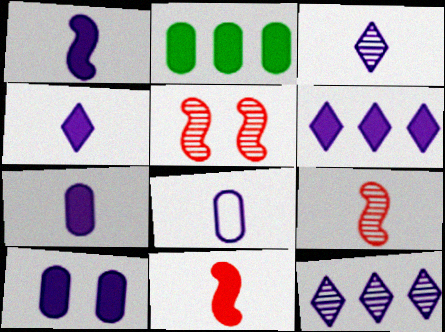[[1, 3, 8], 
[1, 4, 7], 
[1, 6, 10]]